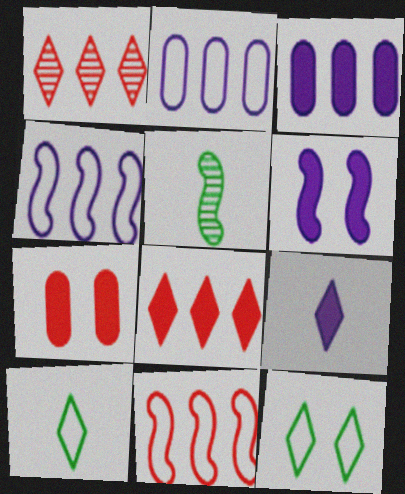[[1, 9, 12], 
[3, 6, 9], 
[5, 6, 11]]